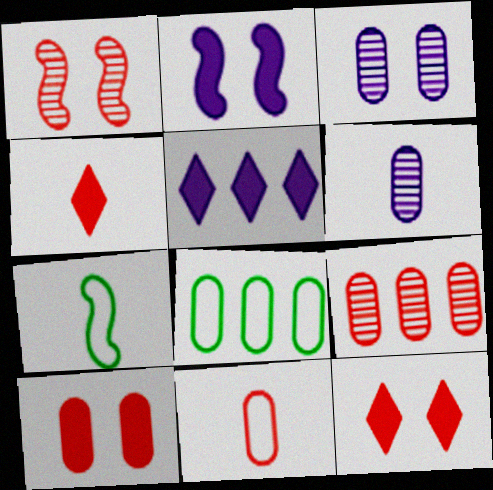[[4, 6, 7], 
[6, 8, 10], 
[9, 10, 11]]